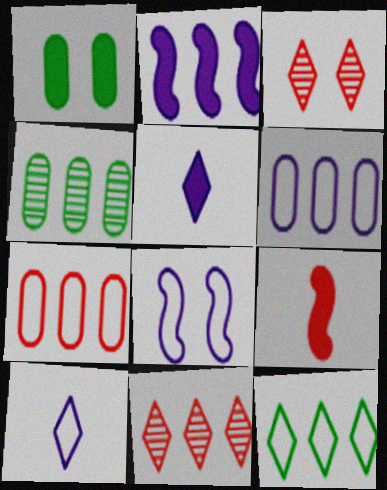[[1, 3, 8], 
[3, 5, 12], 
[3, 7, 9], 
[6, 8, 10]]